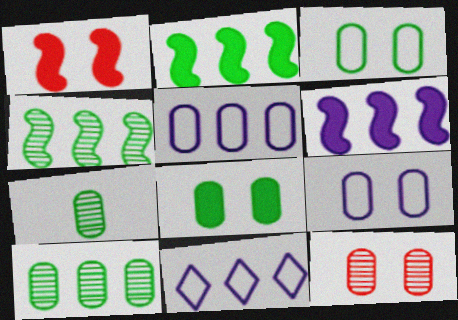[[1, 7, 11], 
[8, 9, 12]]